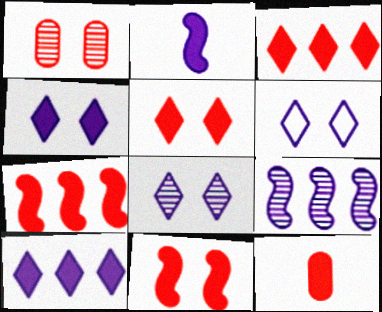[[3, 11, 12], 
[4, 6, 8], 
[5, 7, 12]]